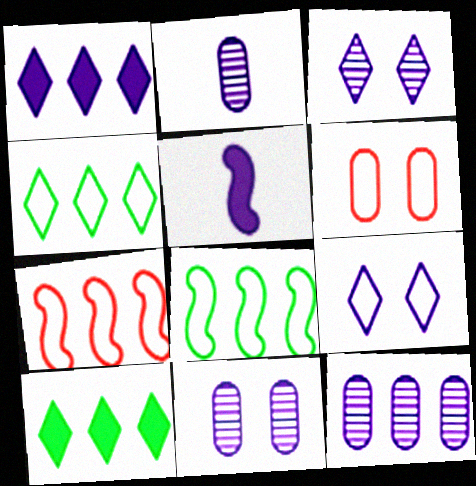[[2, 11, 12], 
[5, 9, 12], 
[7, 10, 12]]